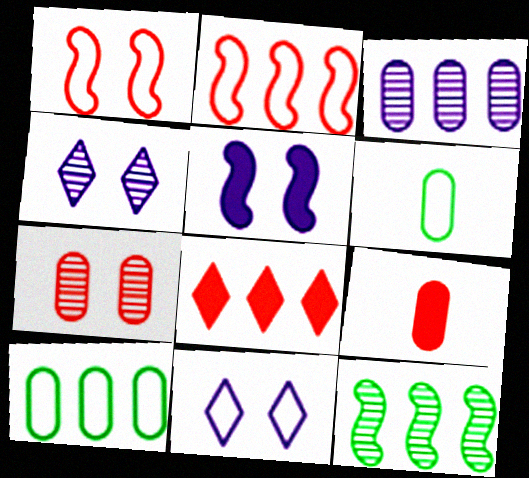[[2, 6, 11], 
[9, 11, 12]]